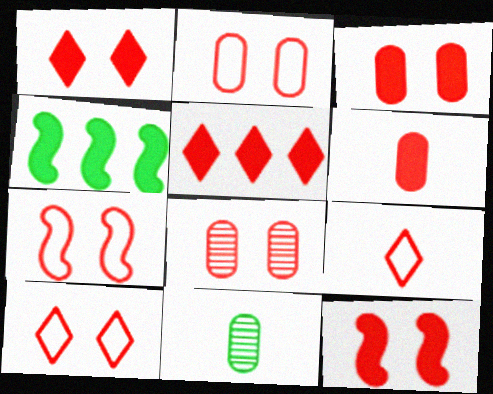[[1, 3, 12], 
[1, 7, 8], 
[2, 3, 8], 
[2, 7, 10], 
[5, 6, 12], 
[8, 10, 12]]